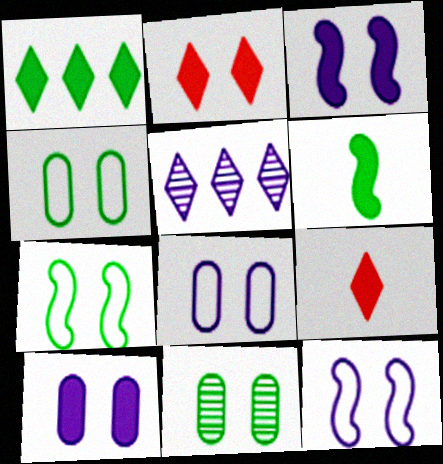[[2, 11, 12]]